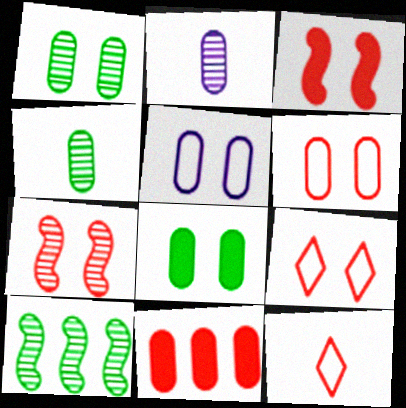[[4, 5, 11], 
[7, 11, 12]]